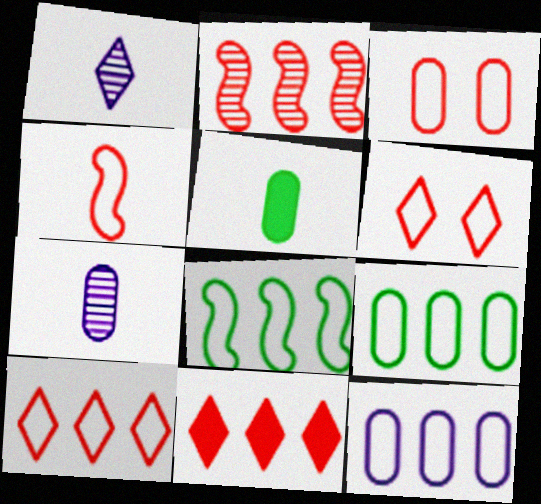[[1, 4, 5], 
[3, 4, 10], 
[8, 10, 12]]